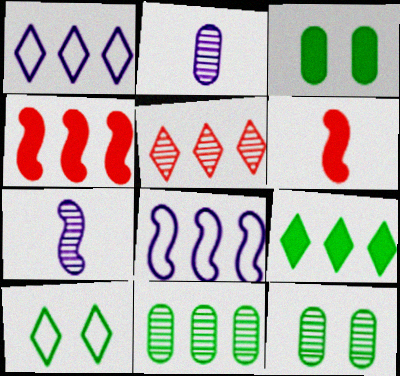[[1, 4, 11], 
[1, 5, 9], 
[1, 6, 12], 
[2, 4, 10], 
[5, 7, 12]]